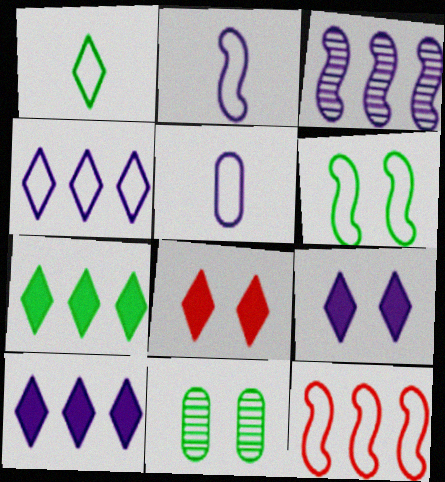[[2, 6, 12], 
[3, 5, 9]]